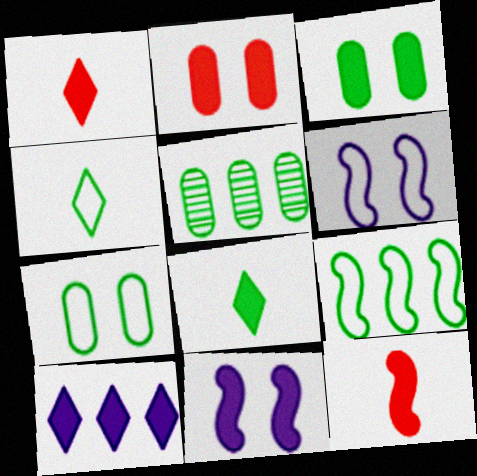[[1, 5, 6], 
[3, 10, 12], 
[4, 7, 9]]